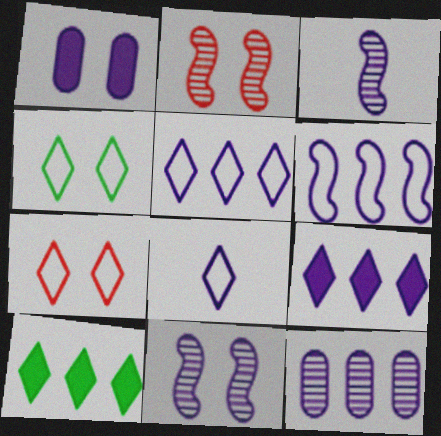[[1, 2, 4], 
[1, 3, 5], 
[6, 9, 12]]